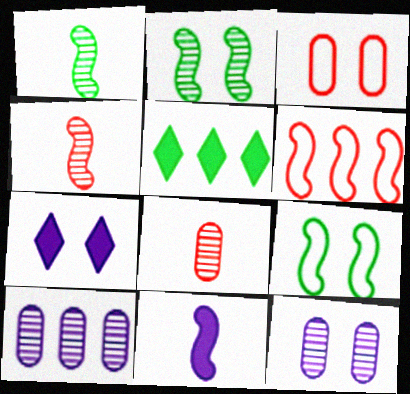[[2, 3, 7], 
[2, 6, 11], 
[5, 6, 10]]